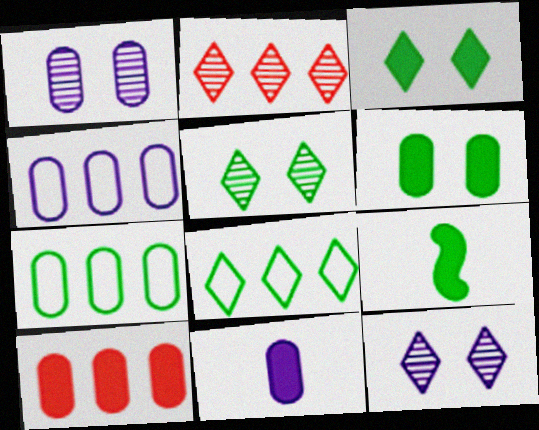[[1, 4, 11], 
[5, 7, 9], 
[6, 10, 11]]